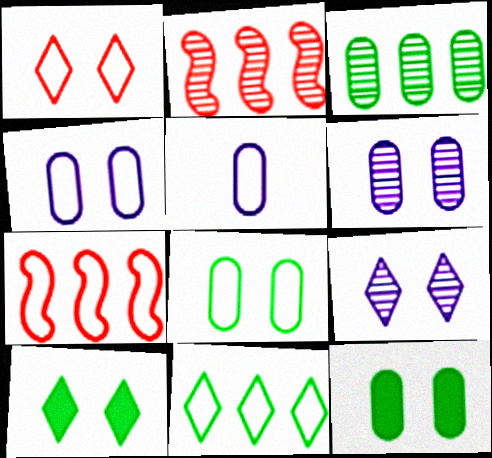[[1, 9, 10], 
[2, 5, 10]]